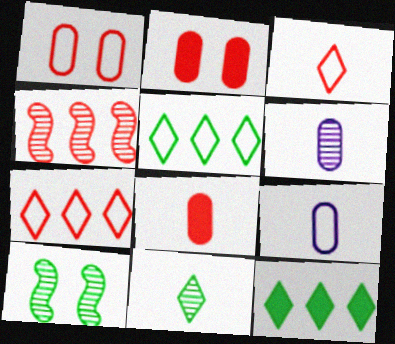[[2, 3, 4]]